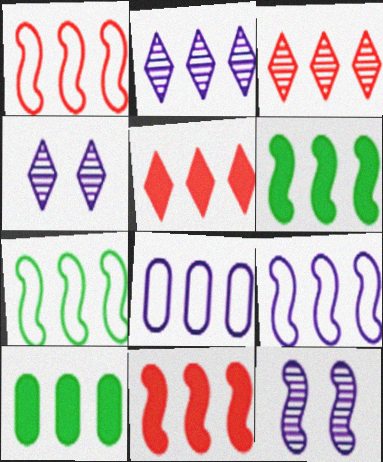[[1, 2, 10], 
[1, 7, 9], 
[3, 6, 8], 
[3, 9, 10]]